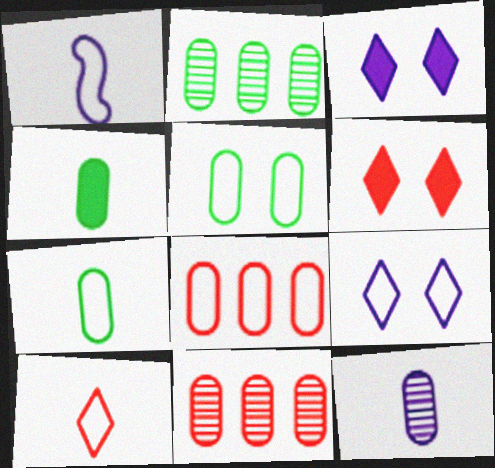[[1, 2, 6], 
[1, 7, 10], 
[2, 4, 5]]